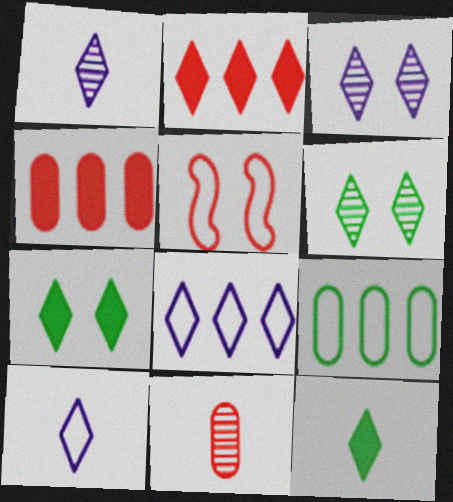[[2, 5, 11], 
[2, 6, 10], 
[5, 9, 10]]